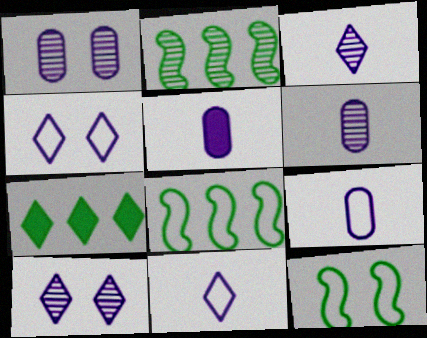[[5, 6, 9]]